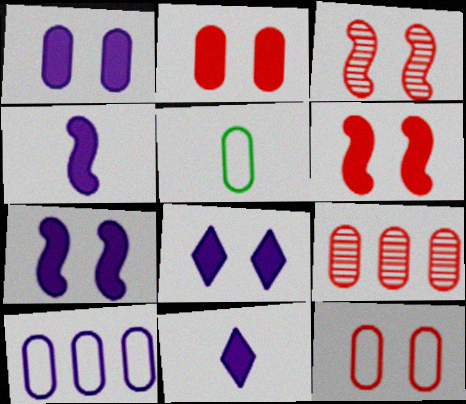[[1, 5, 9], 
[1, 7, 8], 
[5, 10, 12]]